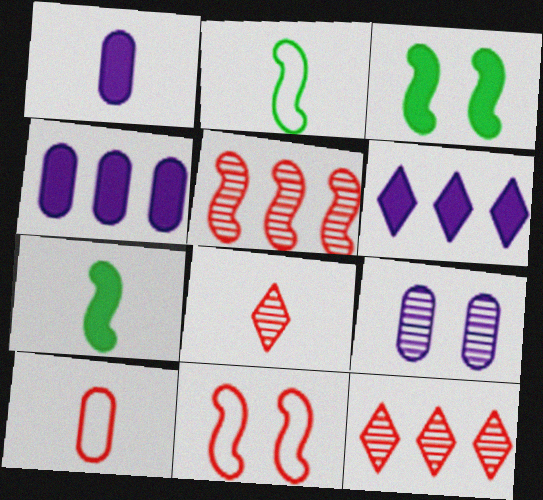[[1, 2, 8]]